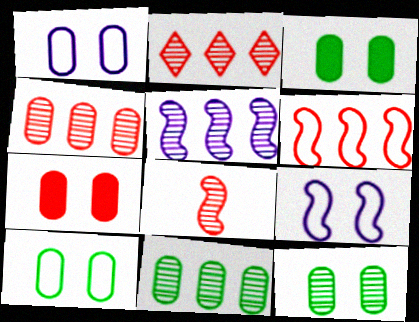[[1, 7, 12], 
[2, 5, 11], 
[3, 10, 12]]